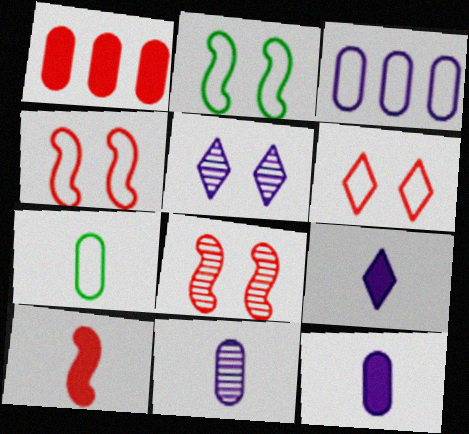[]